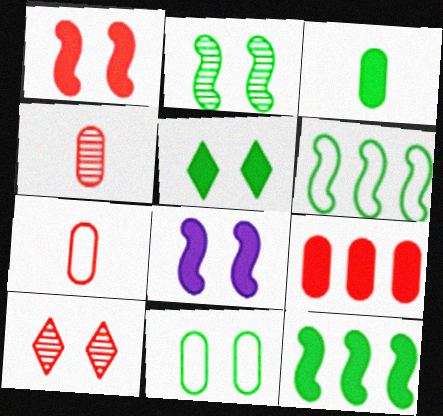[[2, 5, 11], 
[3, 5, 12], 
[8, 10, 11]]